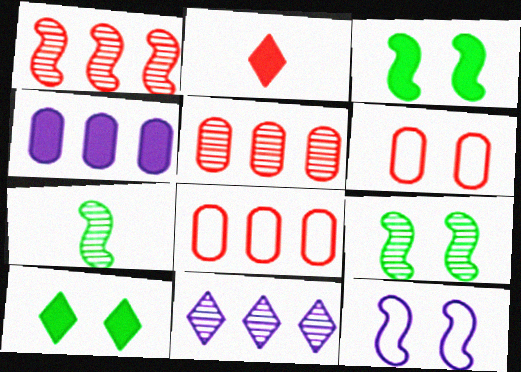[[1, 2, 6], 
[2, 3, 4]]